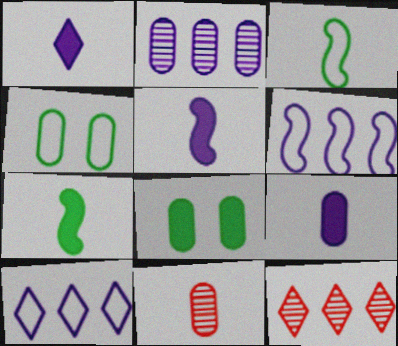[[1, 3, 11], 
[1, 5, 9], 
[4, 5, 12]]